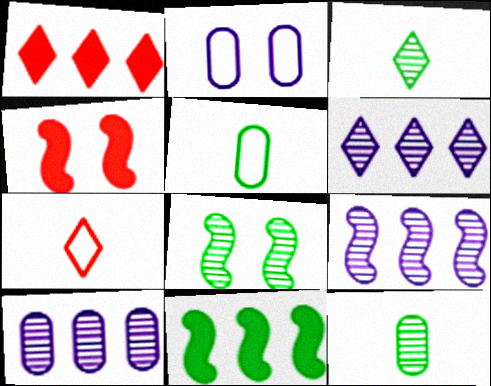[[4, 5, 6], 
[6, 9, 10]]